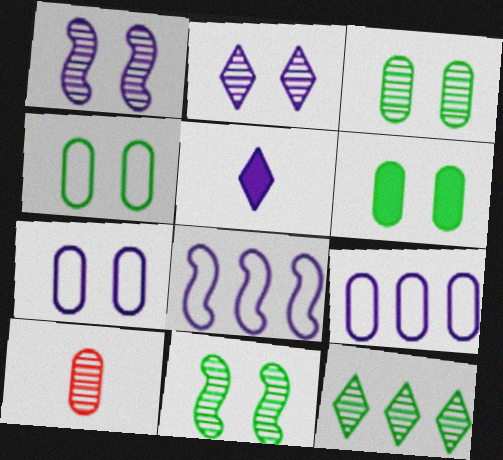[[1, 5, 9], 
[1, 10, 12], 
[3, 4, 6], 
[6, 9, 10]]